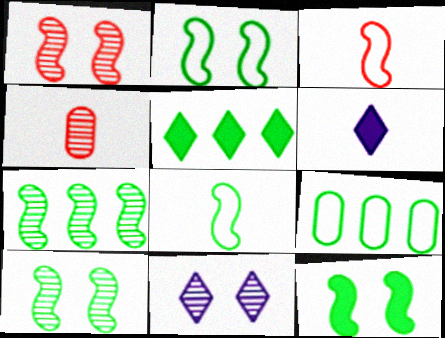[[1, 6, 9], 
[2, 10, 12], 
[4, 6, 8], 
[4, 7, 11], 
[5, 7, 9], 
[7, 8, 12]]